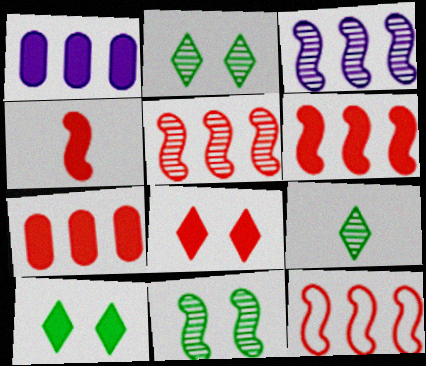[[1, 4, 10], 
[4, 7, 8], 
[5, 6, 12]]